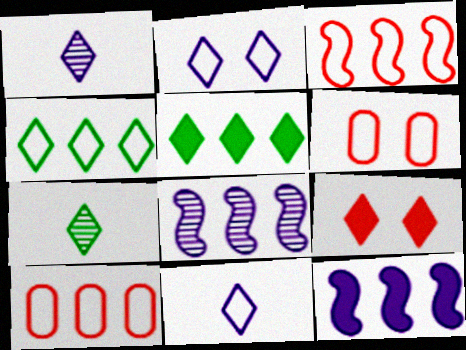[[1, 4, 9], 
[5, 8, 10], 
[6, 7, 12]]